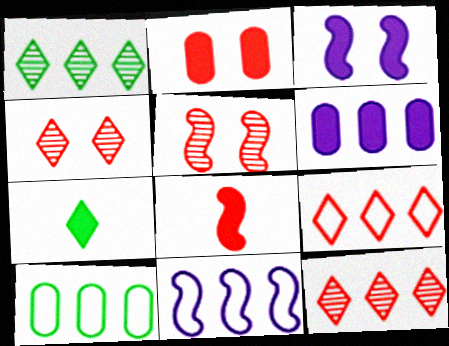[[9, 10, 11]]